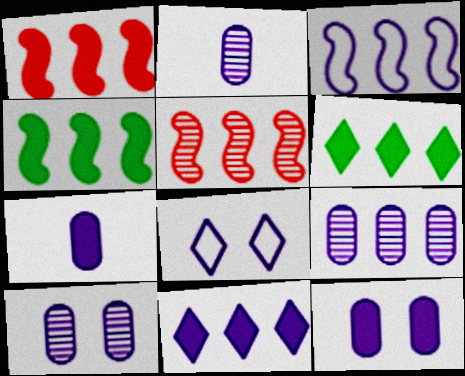[[2, 9, 10], 
[3, 4, 5], 
[3, 9, 11]]